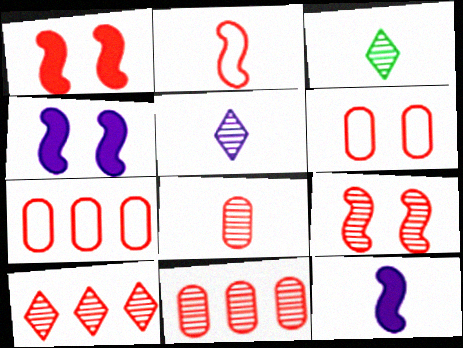[[3, 4, 7], 
[8, 9, 10]]